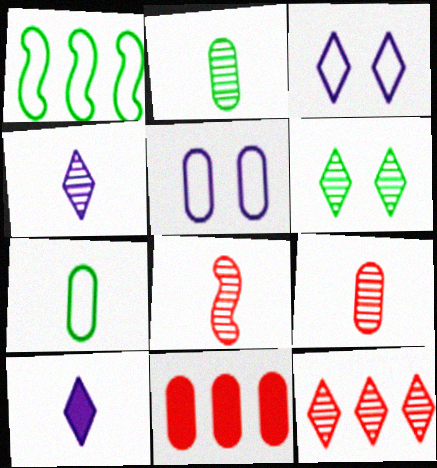[[2, 4, 8], 
[2, 5, 11], 
[4, 6, 12], 
[7, 8, 10]]